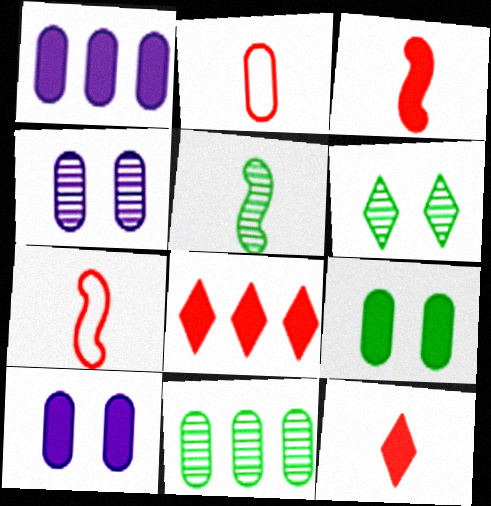[[1, 6, 7], 
[2, 10, 11], 
[5, 6, 11]]